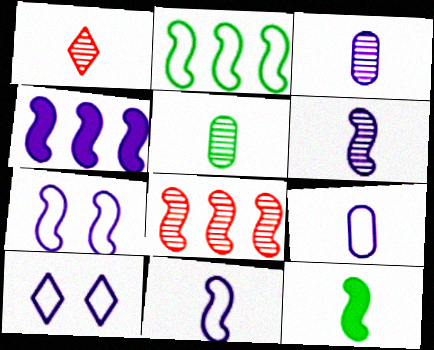[[1, 5, 6], 
[1, 9, 12], 
[2, 4, 8], 
[3, 4, 10], 
[4, 6, 7], 
[7, 8, 12]]